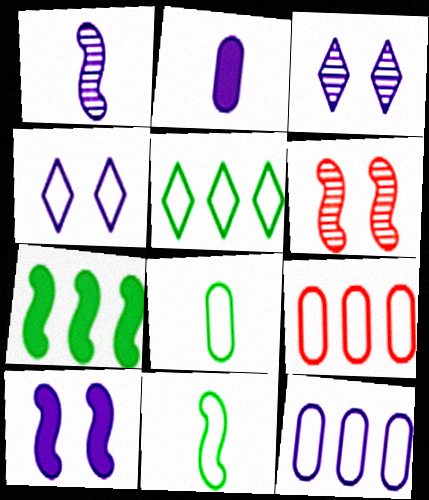[[2, 5, 6], 
[4, 9, 11]]